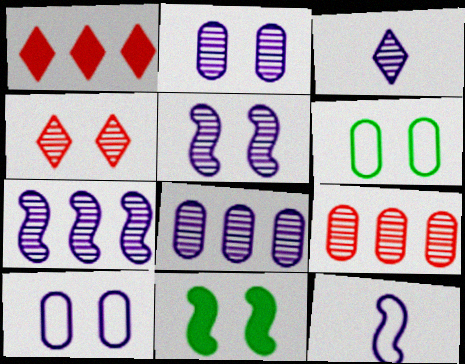[[2, 3, 7], 
[3, 5, 8], 
[4, 10, 11]]